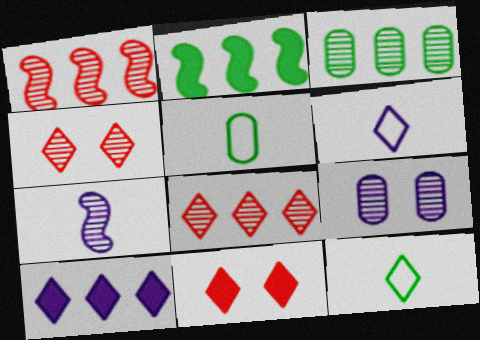[[3, 4, 7], 
[4, 10, 12]]